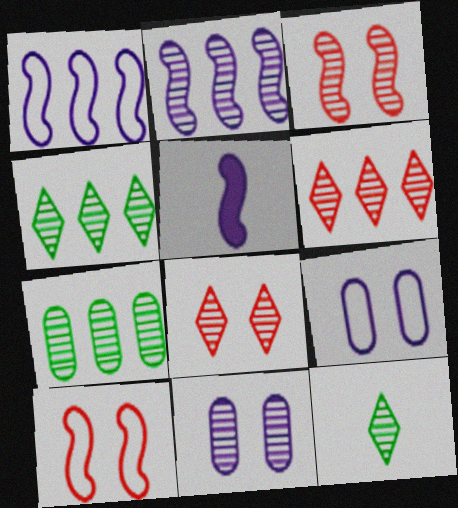[[2, 6, 7]]